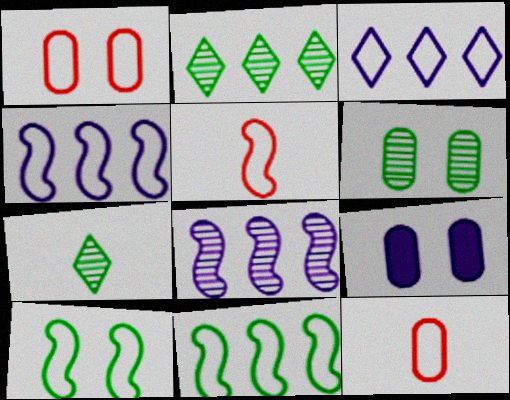[[1, 6, 9], 
[2, 5, 9], 
[3, 10, 12], 
[4, 5, 10]]